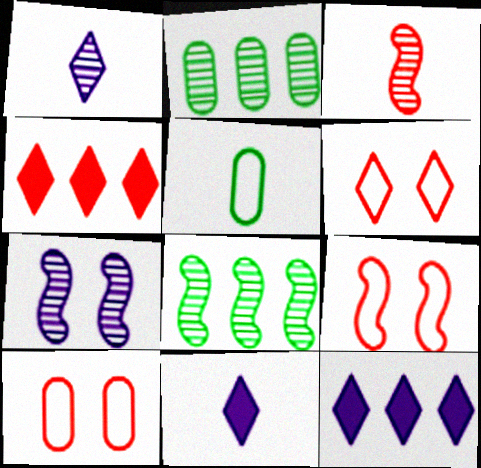[[2, 9, 11], 
[3, 4, 10], 
[3, 5, 11], 
[3, 7, 8], 
[4, 5, 7], 
[6, 9, 10], 
[8, 10, 11]]